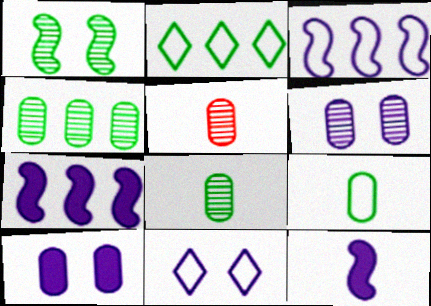[[4, 5, 6]]